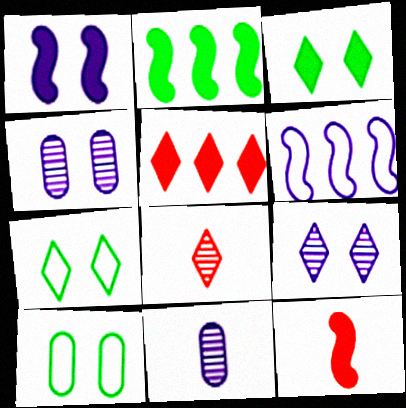[[1, 2, 12]]